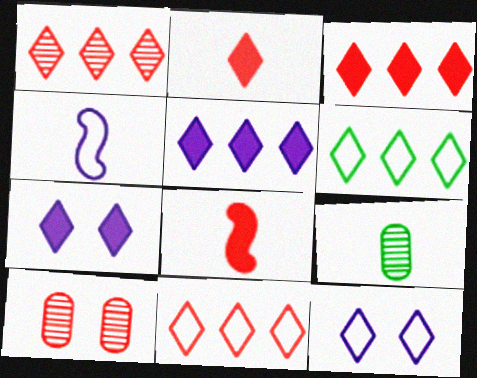[[1, 3, 11], 
[1, 5, 6], 
[2, 4, 9], 
[8, 10, 11]]